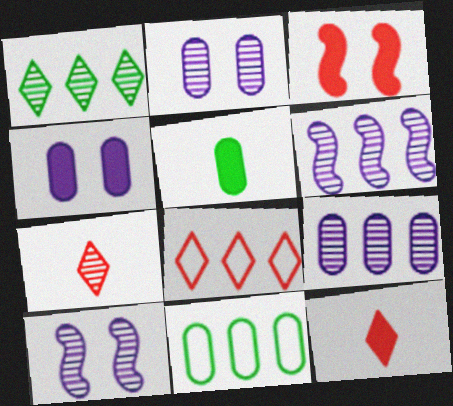[[5, 8, 10], 
[10, 11, 12]]